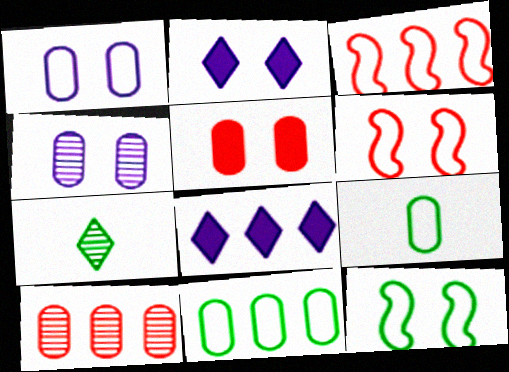[]